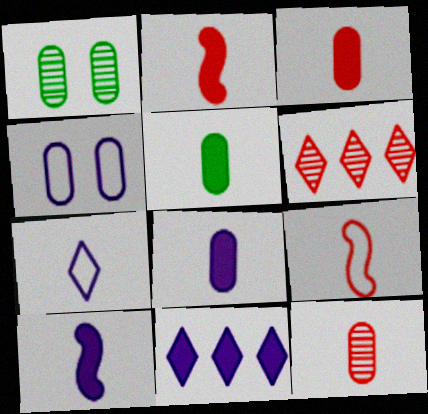[[1, 9, 11], 
[3, 5, 8]]